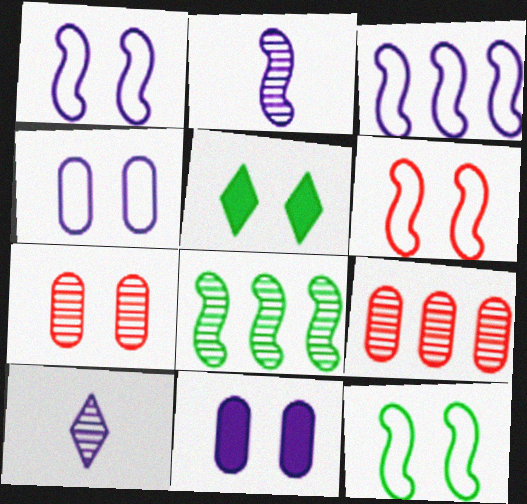[[1, 5, 7], 
[1, 6, 12], 
[3, 10, 11], 
[7, 8, 10]]